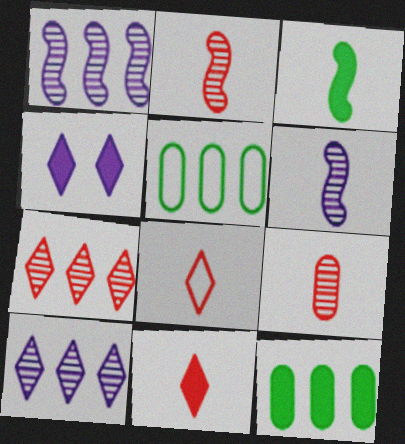[[2, 4, 5]]